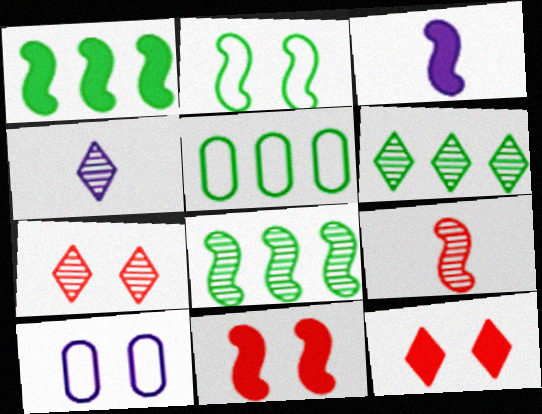[[1, 3, 11], 
[1, 5, 6], 
[3, 5, 7], 
[4, 5, 11], 
[4, 6, 7]]